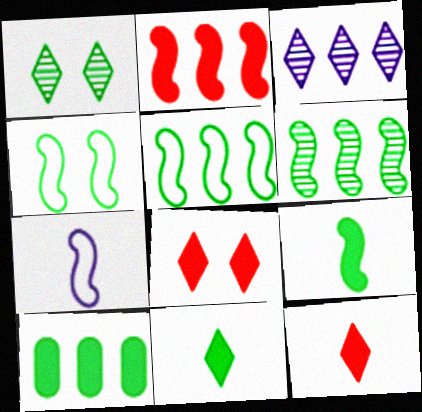[[4, 6, 9]]